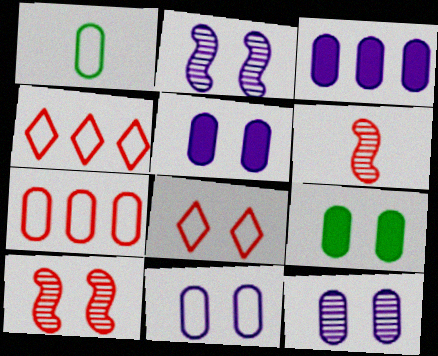[[1, 7, 11], 
[2, 8, 9], 
[5, 11, 12]]